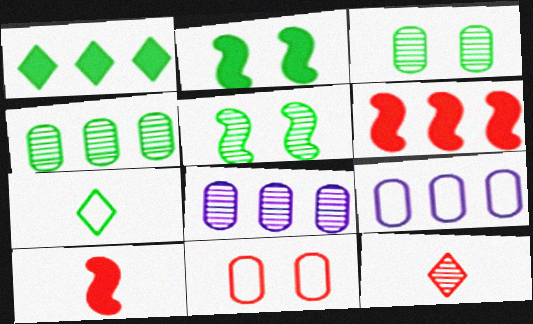[[2, 4, 7], 
[2, 9, 12], 
[5, 8, 12], 
[6, 11, 12]]